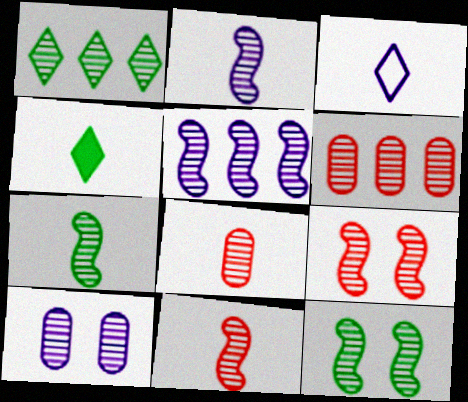[[1, 5, 6], 
[1, 10, 11], 
[2, 7, 11], 
[5, 7, 9], 
[5, 11, 12]]